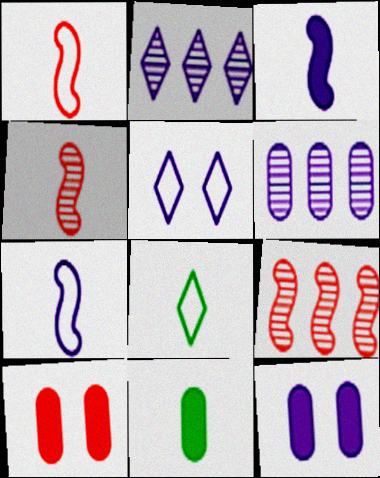[[2, 7, 12], 
[3, 5, 6], 
[5, 9, 11], 
[8, 9, 12]]